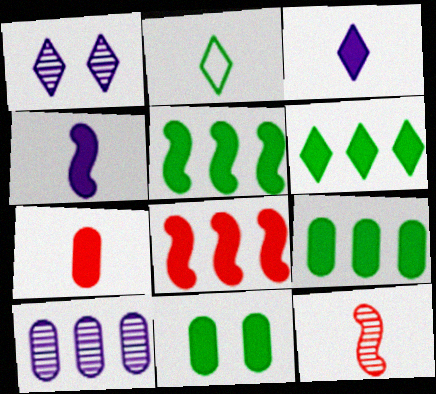[[3, 8, 11], 
[5, 6, 9]]